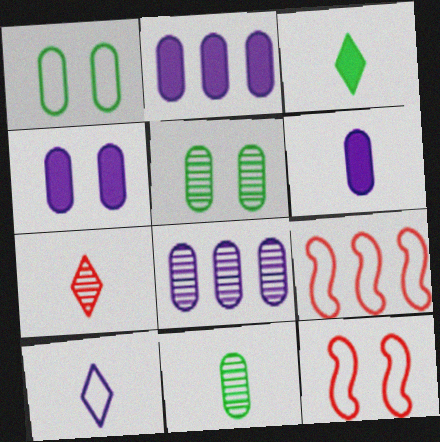[[1, 9, 10], 
[2, 4, 6], 
[3, 7, 10], 
[3, 8, 12]]